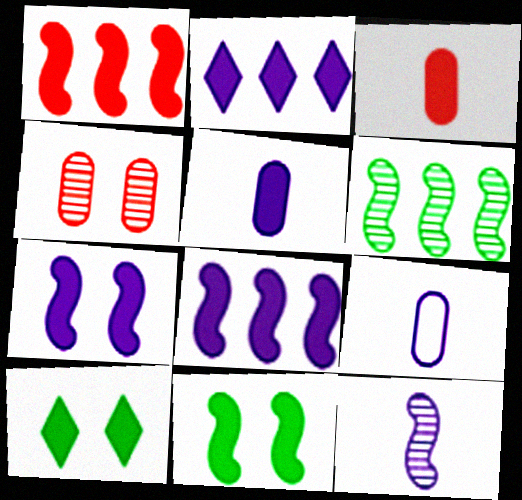[[1, 5, 10], 
[2, 3, 11], 
[2, 5, 7], 
[3, 8, 10]]